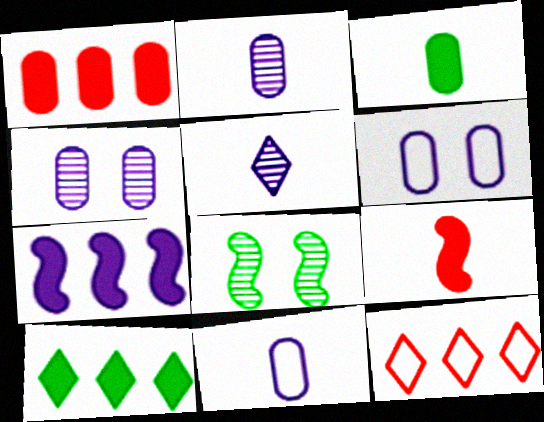[[1, 7, 10], 
[5, 6, 7]]